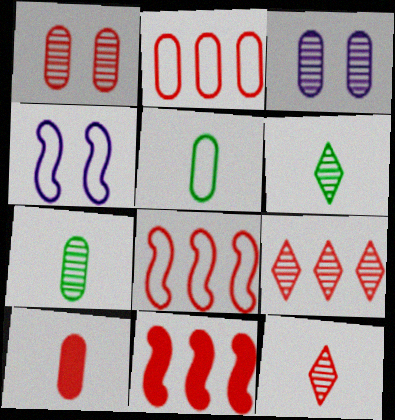[[1, 2, 10], 
[2, 9, 11]]